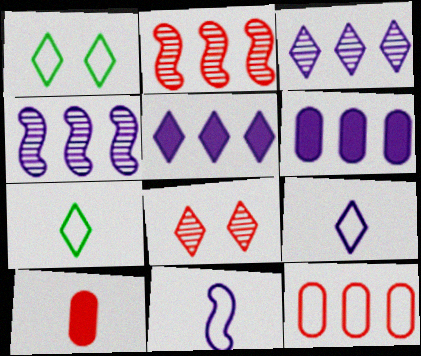[[1, 4, 10], 
[1, 11, 12], 
[5, 7, 8]]